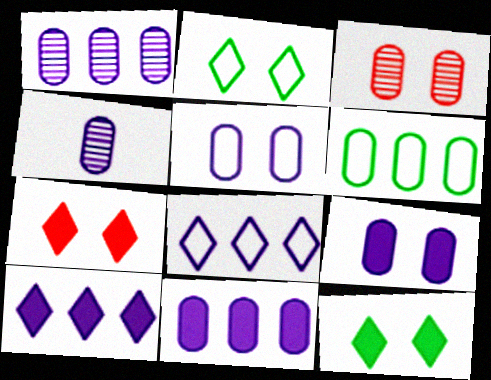[[4, 5, 11]]